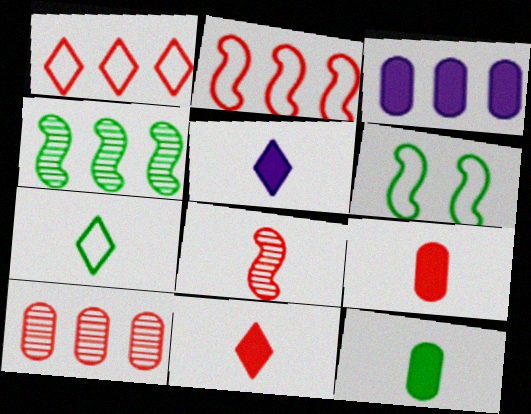[[1, 3, 4], 
[5, 6, 10]]